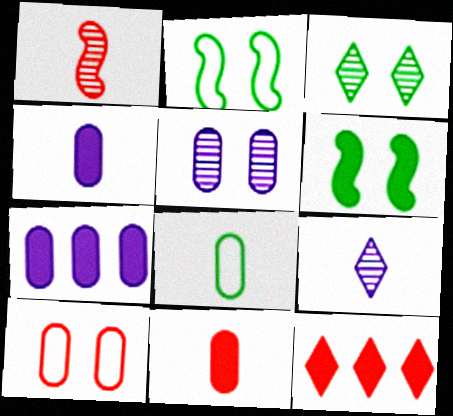[[1, 10, 12], 
[4, 6, 12]]